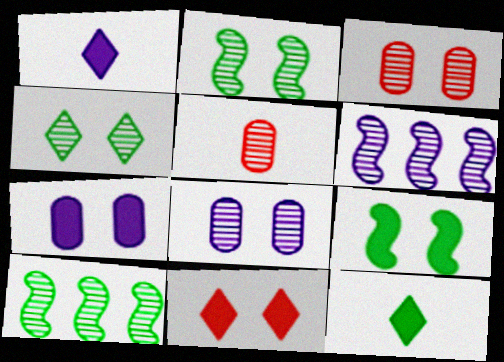[[4, 5, 6], 
[7, 9, 11]]